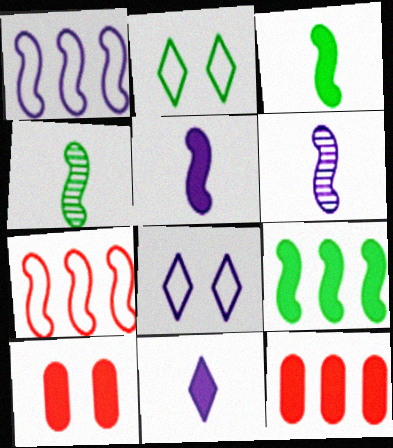[[2, 6, 12], 
[4, 8, 12], 
[9, 10, 11]]